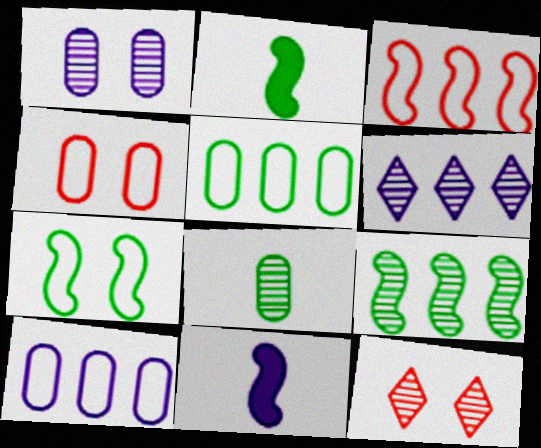[[2, 4, 6], 
[2, 7, 9], 
[2, 10, 12], 
[5, 11, 12]]